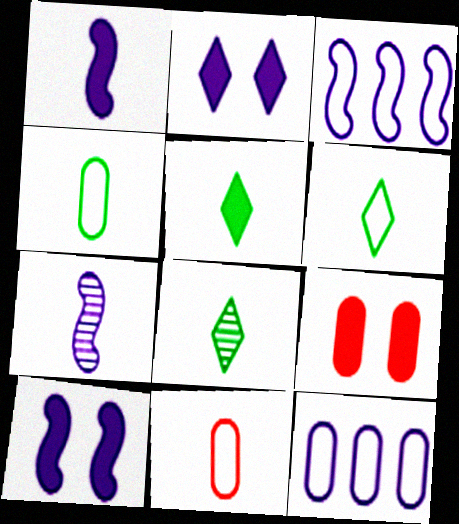[[1, 8, 11], 
[2, 7, 12], 
[3, 7, 10], 
[3, 8, 9], 
[5, 6, 8], 
[5, 7, 11]]